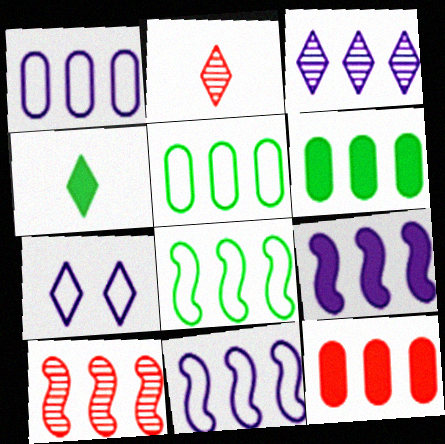[[1, 3, 9], 
[3, 8, 12], 
[8, 9, 10]]